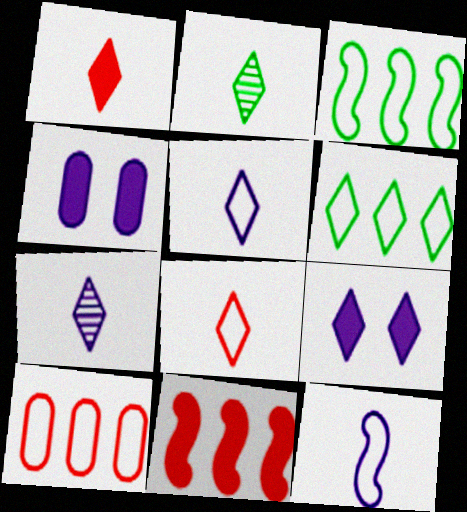[[1, 2, 5]]